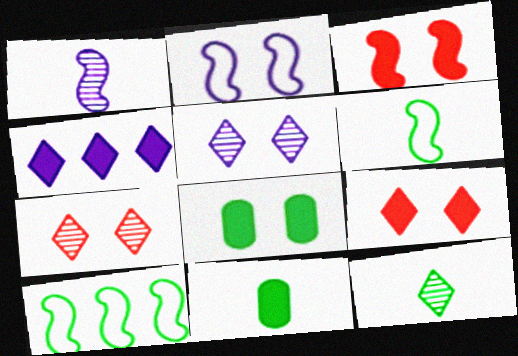[[1, 3, 10], 
[2, 7, 8], 
[3, 4, 11], 
[6, 11, 12], 
[8, 10, 12]]